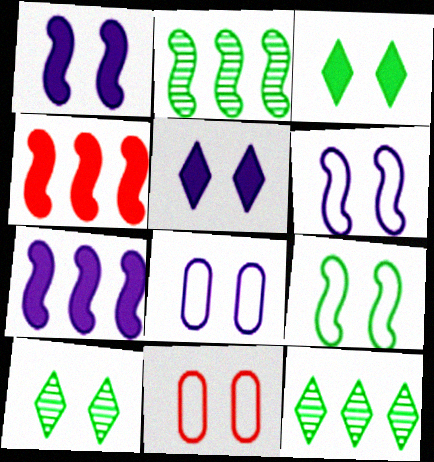[[1, 10, 11]]